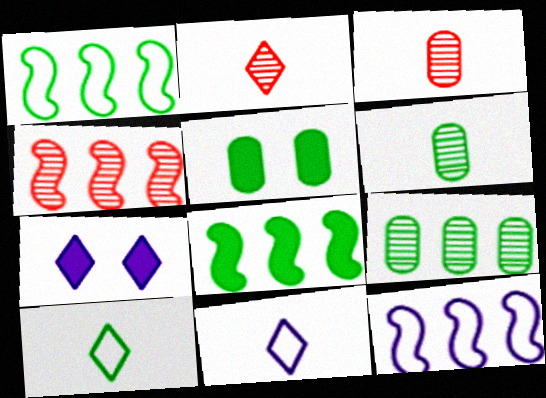[[1, 3, 7], 
[2, 5, 12], 
[4, 5, 11], 
[4, 8, 12]]